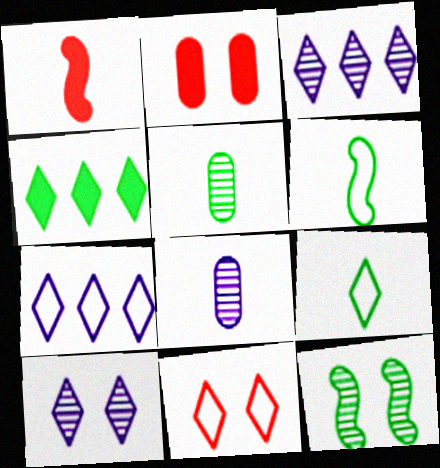[[1, 8, 9], 
[2, 3, 6], 
[7, 9, 11]]